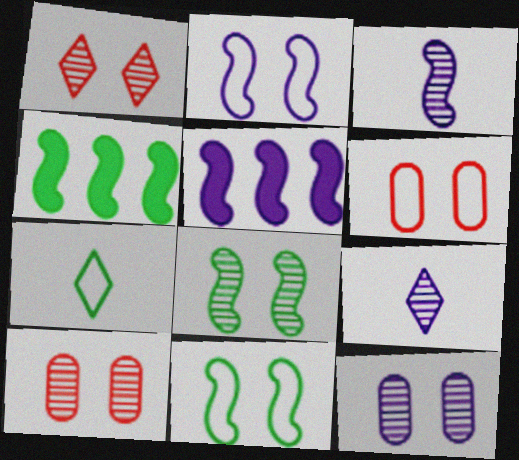[[1, 8, 12], 
[2, 3, 5], 
[4, 6, 9], 
[5, 7, 10]]